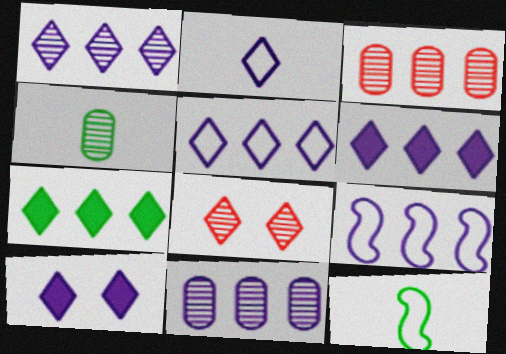[[1, 2, 10], 
[1, 5, 6], 
[2, 7, 8], 
[3, 7, 9], 
[3, 10, 12], 
[6, 9, 11]]